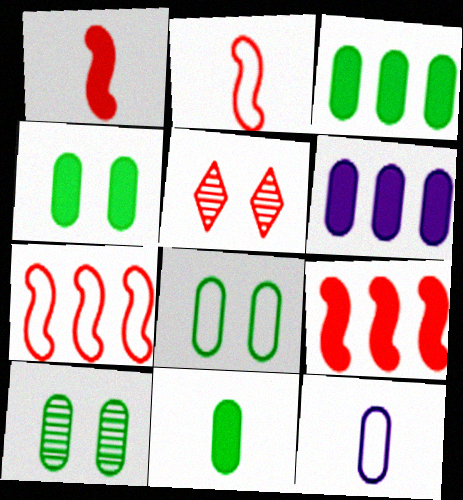[[3, 4, 11], 
[4, 8, 10]]